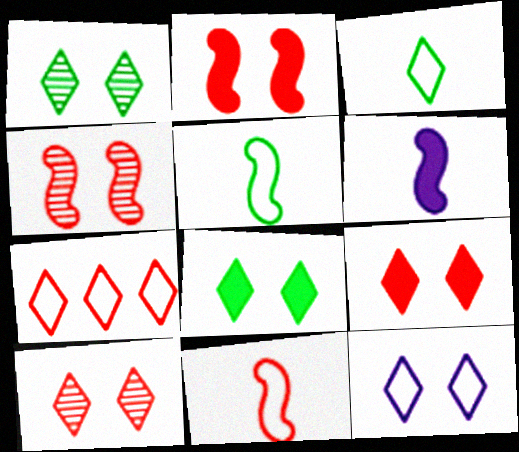[[1, 9, 12], 
[3, 7, 12], 
[8, 10, 12]]